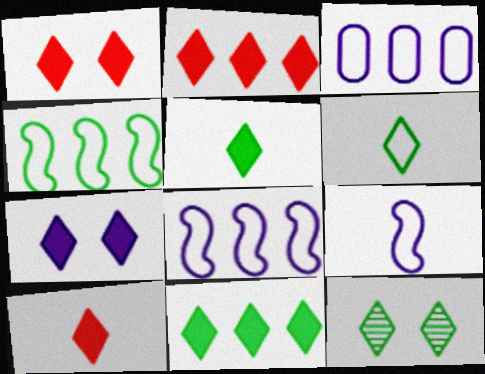[[1, 2, 10], 
[2, 5, 7], 
[6, 11, 12], 
[7, 10, 11]]